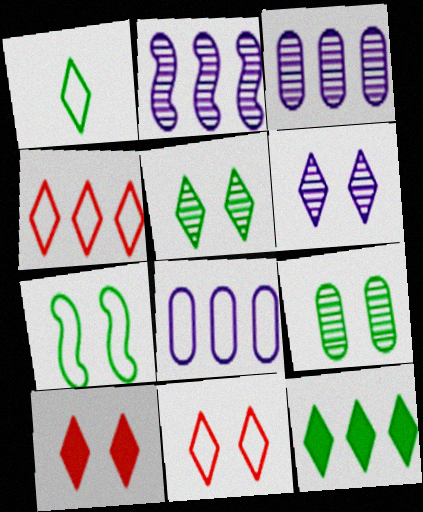[[1, 5, 12]]